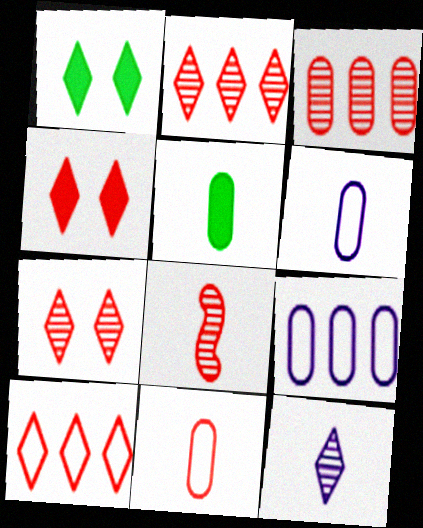[[1, 8, 9], 
[1, 10, 12], 
[3, 7, 8]]